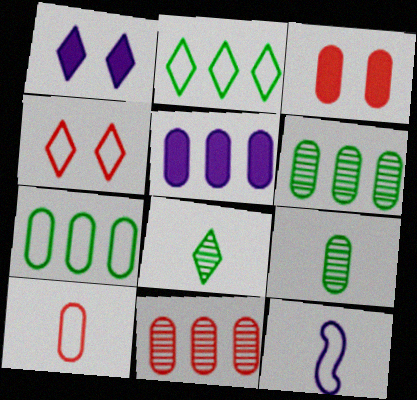[[3, 10, 11], 
[4, 7, 12], 
[5, 7, 11]]